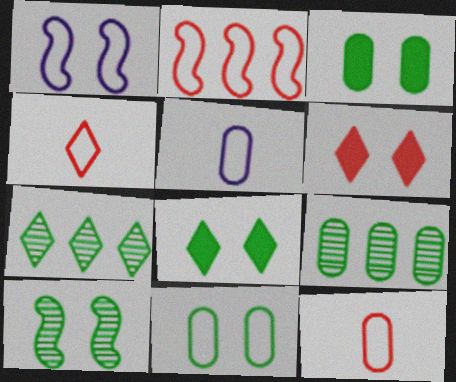[[8, 10, 11]]